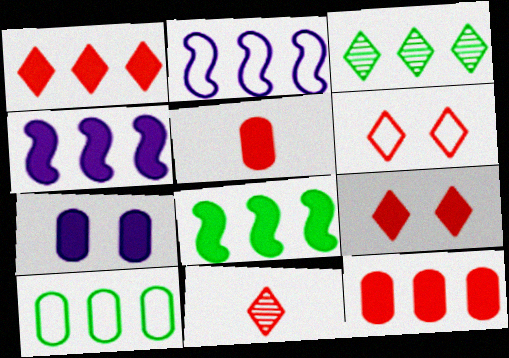[[1, 6, 11], 
[2, 3, 12], 
[3, 8, 10]]